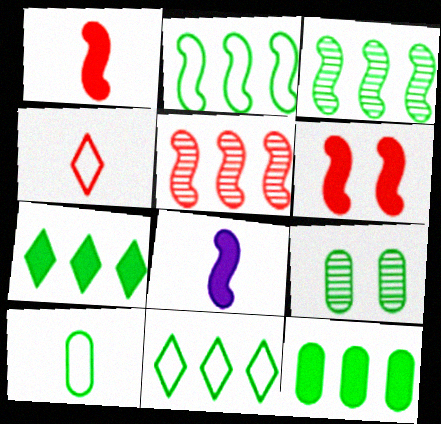[[3, 11, 12], 
[9, 10, 12]]